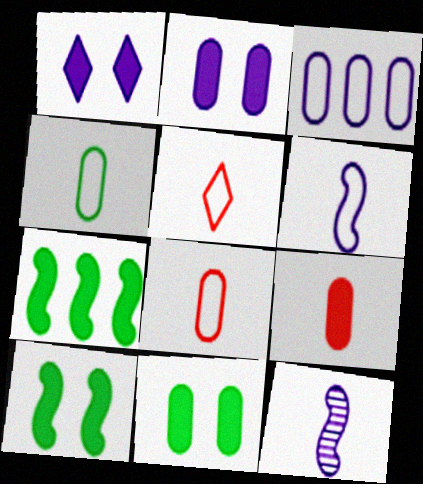[[1, 3, 12], 
[1, 7, 9], 
[4, 5, 6]]